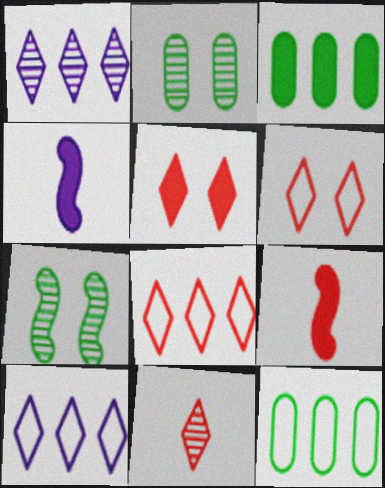[[2, 4, 8], 
[2, 9, 10], 
[3, 4, 5], 
[5, 8, 11]]